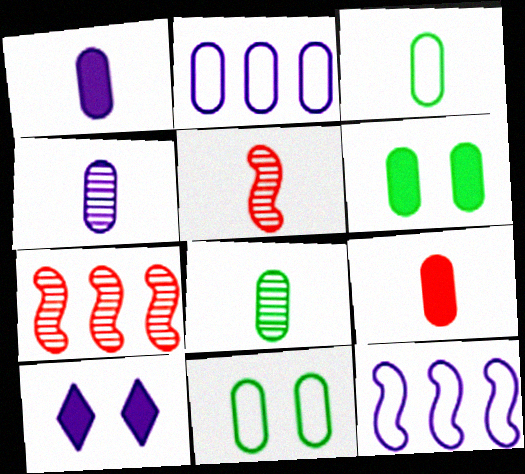[[3, 4, 9], 
[3, 7, 10], 
[4, 10, 12]]